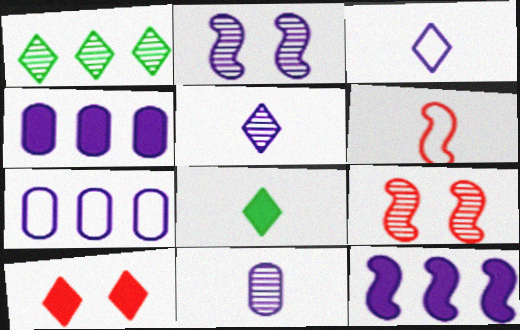[[1, 3, 10], 
[1, 9, 11], 
[2, 3, 4], 
[6, 8, 11], 
[7, 8, 9]]